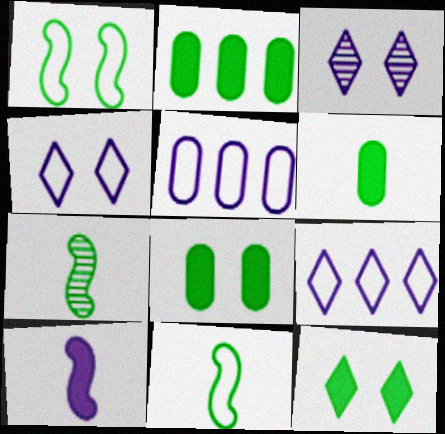[[2, 6, 8], 
[3, 5, 10]]